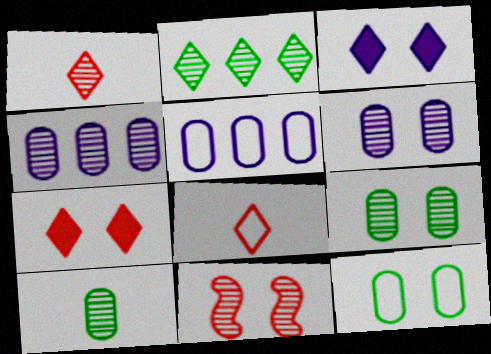[[2, 3, 8], 
[3, 11, 12]]